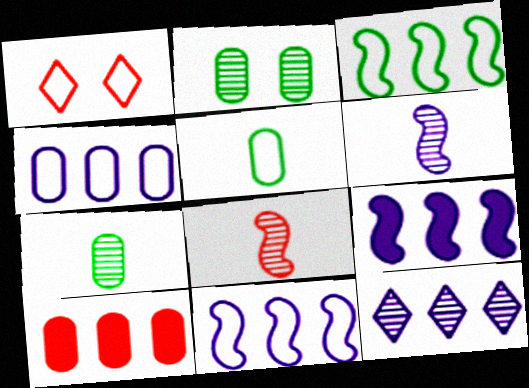[[1, 5, 11], 
[1, 7, 9], 
[1, 8, 10], 
[2, 8, 12], 
[3, 10, 12], 
[4, 9, 12]]